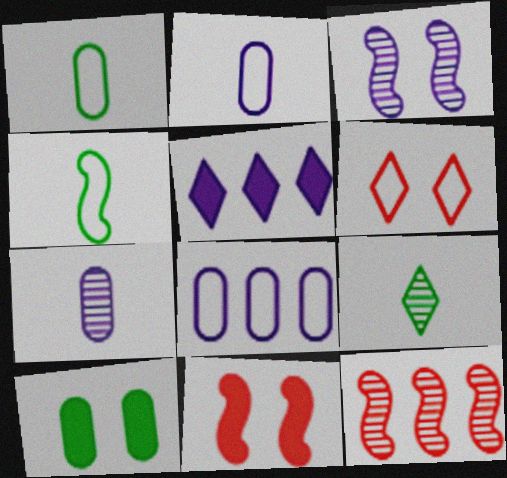[[2, 3, 5], 
[3, 6, 10], 
[4, 6, 8], 
[5, 6, 9], 
[8, 9, 11]]